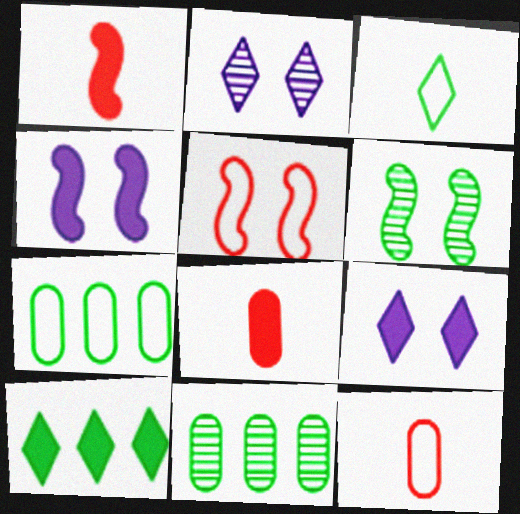[[1, 2, 7], 
[4, 5, 6], 
[4, 8, 10]]